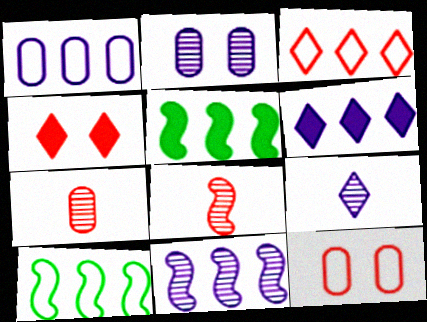[[1, 3, 10], 
[1, 6, 11], 
[2, 9, 11], 
[5, 9, 12]]